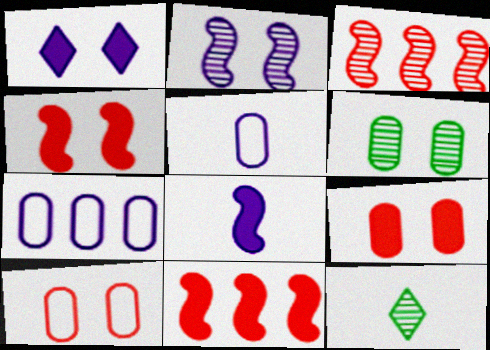[[4, 7, 12]]